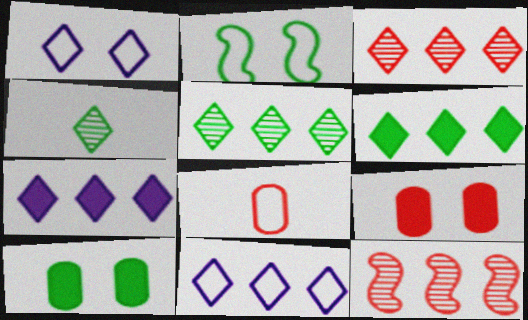[[2, 8, 11], 
[3, 6, 11]]